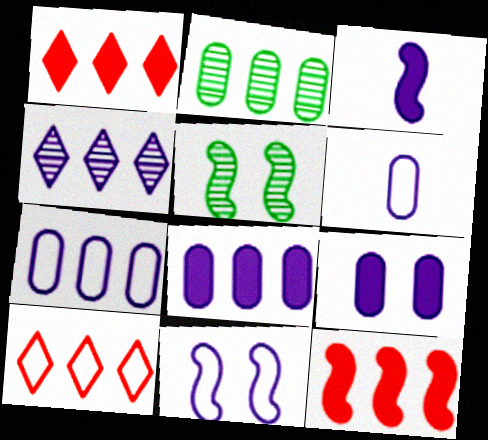[[1, 5, 6]]